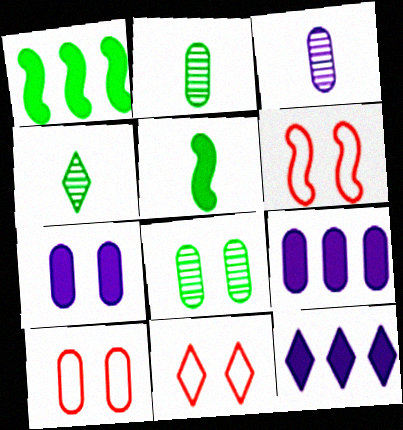[[1, 3, 11], 
[2, 6, 12], 
[2, 9, 10], 
[4, 6, 9], 
[4, 11, 12], 
[6, 10, 11], 
[7, 8, 10]]